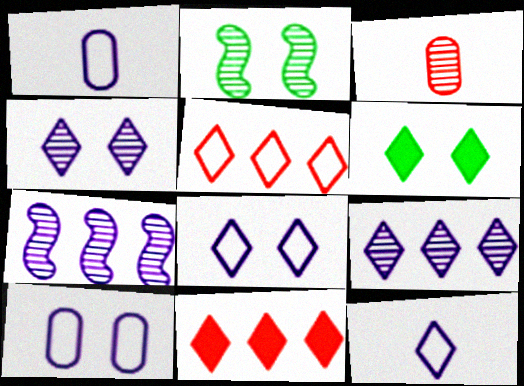[[1, 2, 11], 
[2, 3, 9]]